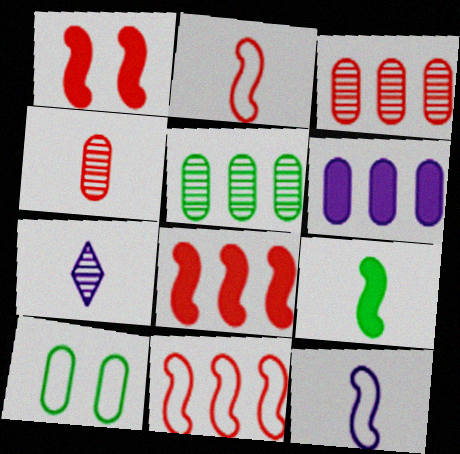[[4, 6, 10], 
[7, 8, 10]]